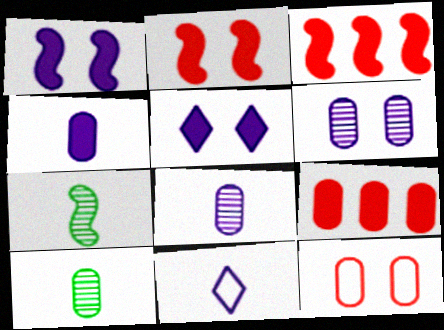[]